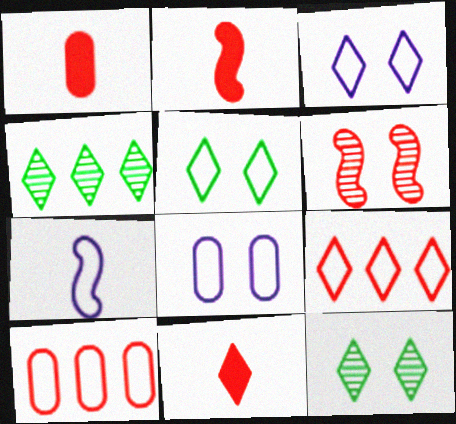[[1, 2, 11], 
[1, 6, 9], 
[2, 4, 8], 
[3, 4, 11], 
[5, 7, 10], 
[6, 10, 11]]